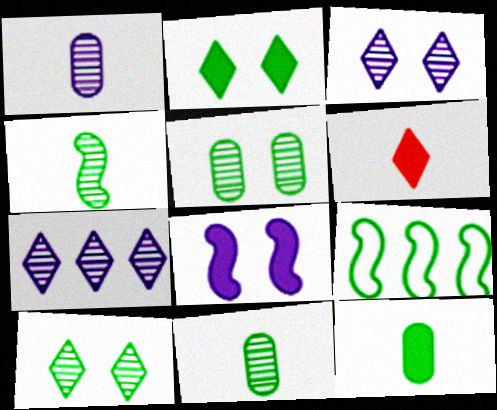[[2, 9, 11], 
[9, 10, 12]]